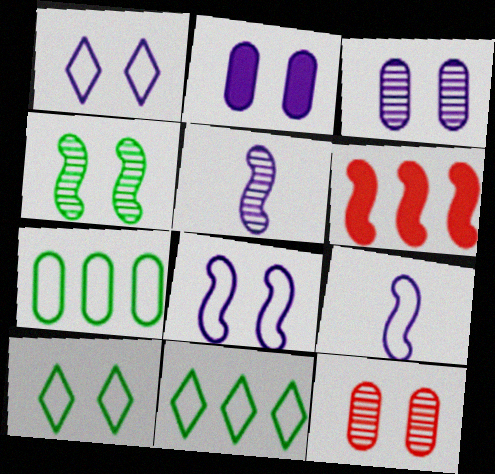[[4, 6, 9]]